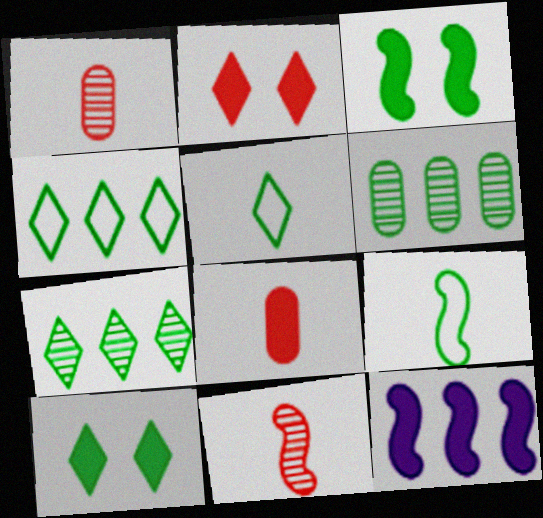[[3, 5, 6], 
[5, 7, 10], 
[6, 9, 10], 
[8, 10, 12]]